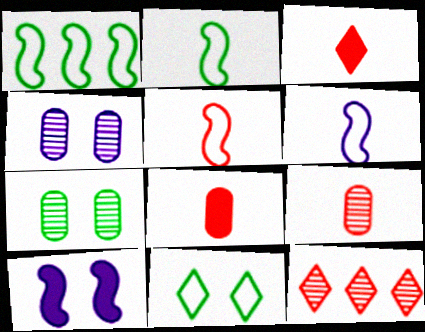[[1, 3, 4], 
[2, 5, 6], 
[3, 5, 9]]